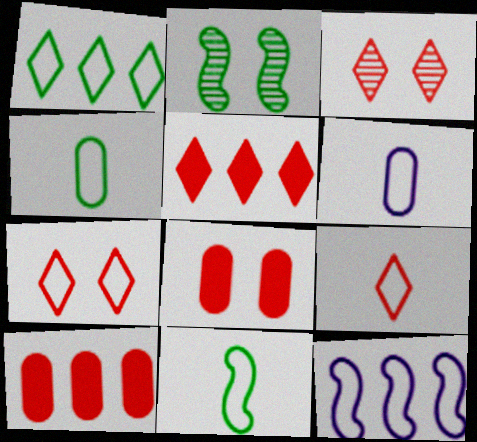[[2, 5, 6], 
[3, 5, 9], 
[4, 7, 12], 
[6, 9, 11]]